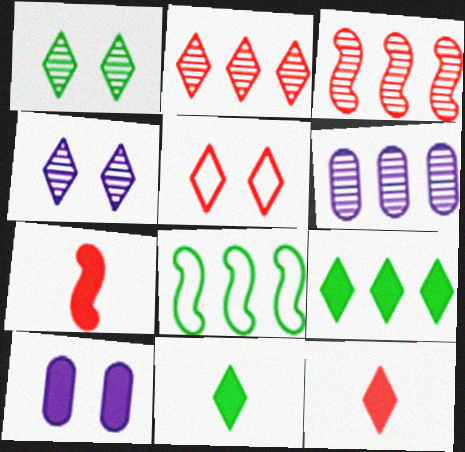[[2, 5, 12], 
[7, 9, 10]]